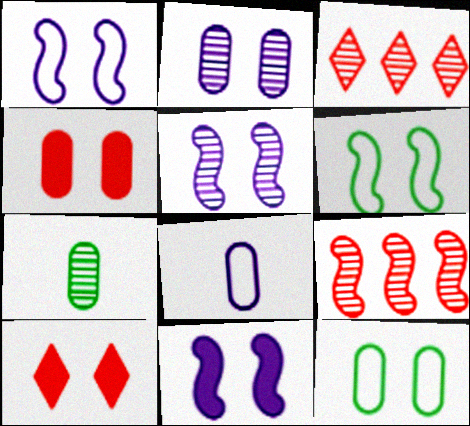[[1, 5, 11], 
[2, 4, 12], 
[2, 6, 10], 
[3, 5, 7], 
[5, 10, 12]]